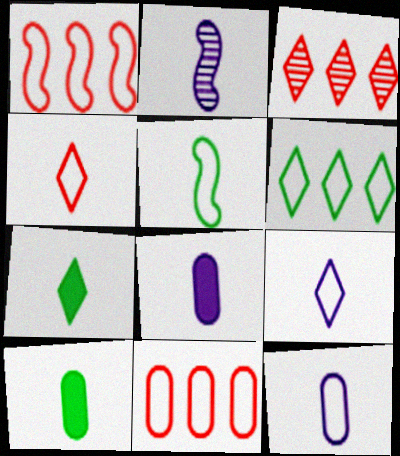[[2, 4, 10], 
[2, 8, 9], 
[4, 5, 12]]